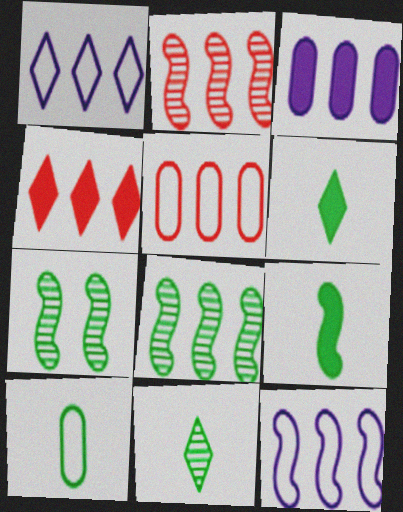[[2, 4, 5], 
[9, 10, 11]]